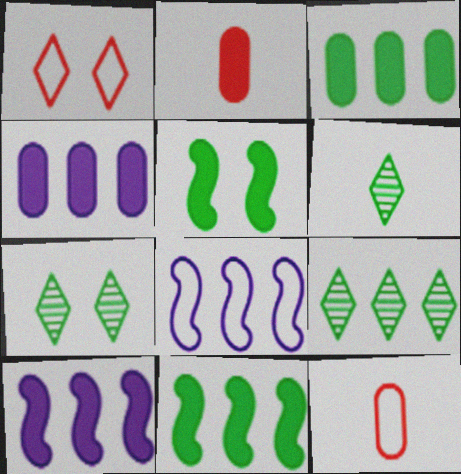[[2, 7, 8], 
[6, 7, 9], 
[7, 10, 12]]